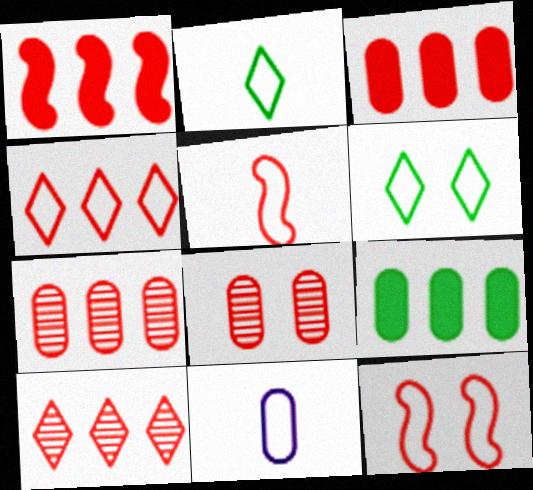[[1, 4, 7], 
[2, 5, 11], 
[8, 9, 11]]